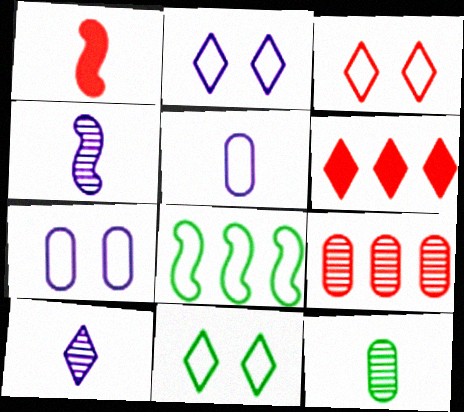[[1, 3, 9], 
[2, 3, 11], 
[3, 5, 8], 
[6, 10, 11]]